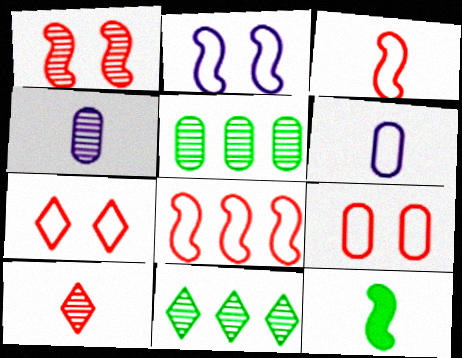[[1, 4, 11], 
[6, 10, 12]]